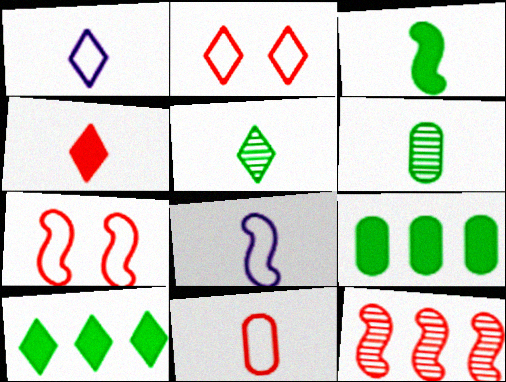[[1, 4, 5], 
[4, 6, 8]]